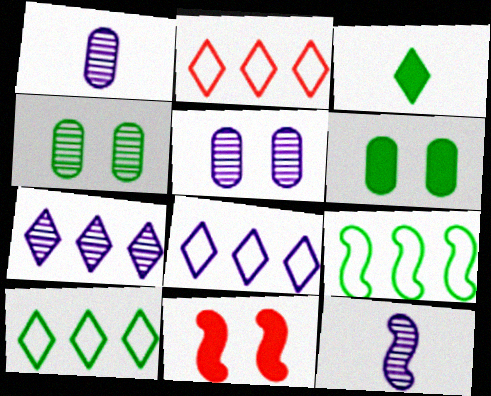[[1, 10, 11], 
[2, 6, 12], 
[2, 8, 10], 
[3, 4, 9], 
[5, 7, 12], 
[9, 11, 12]]